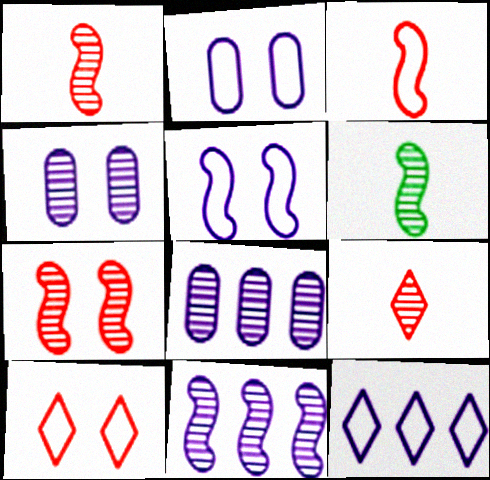[[6, 7, 11]]